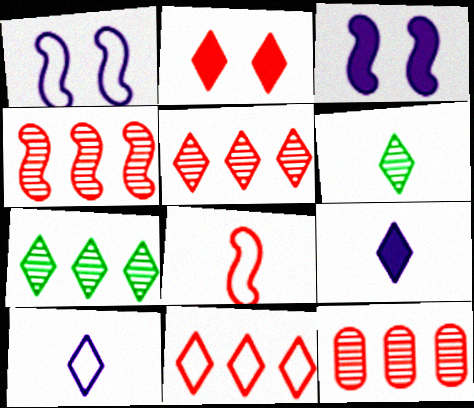[[2, 7, 10], 
[2, 8, 12], 
[4, 5, 12]]